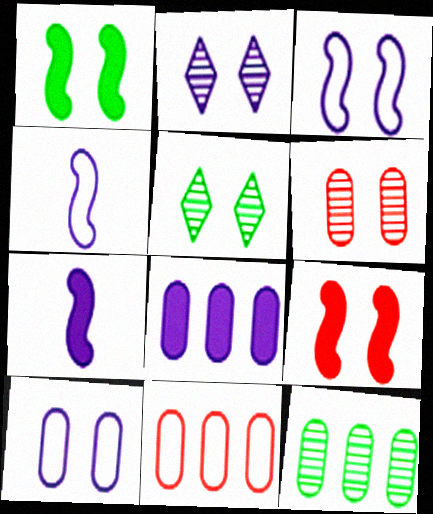[[2, 4, 8], 
[5, 7, 11], 
[5, 9, 10], 
[8, 11, 12]]